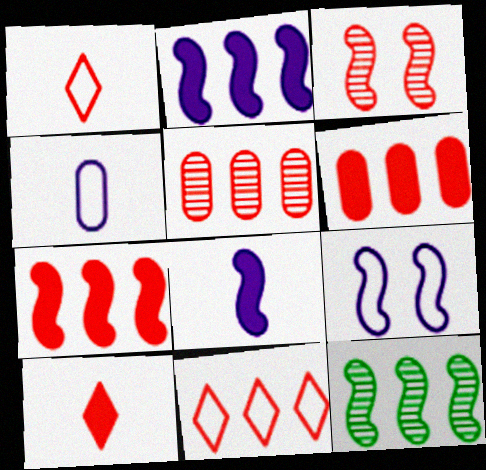[[1, 3, 6], 
[5, 7, 11]]